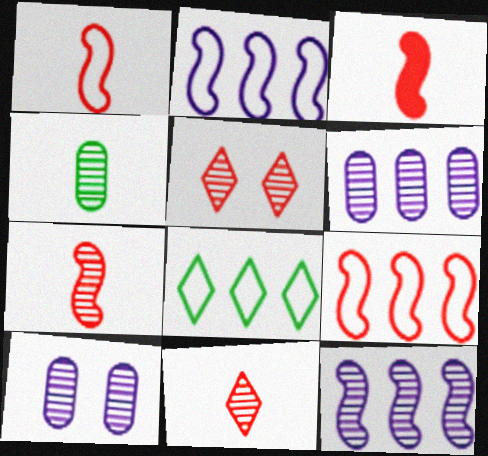[[1, 3, 7], 
[3, 8, 10], 
[4, 5, 12]]